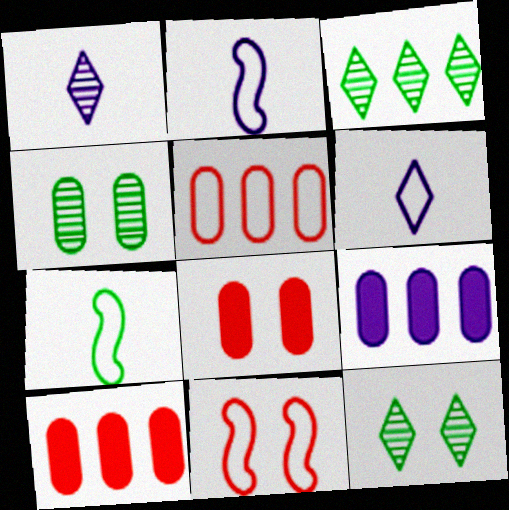[[2, 3, 8], 
[2, 10, 12]]